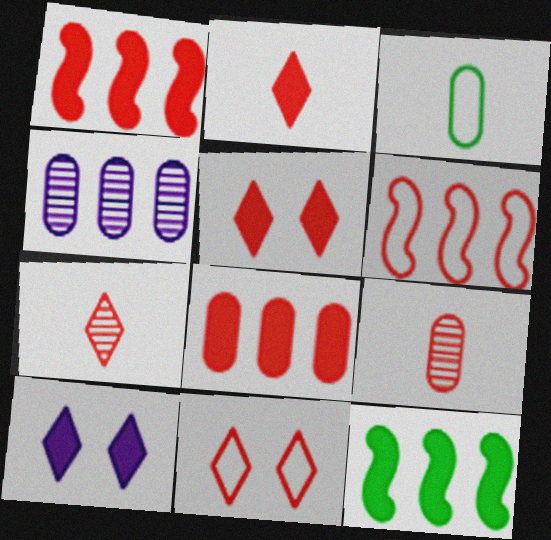[[1, 9, 11], 
[5, 6, 9]]